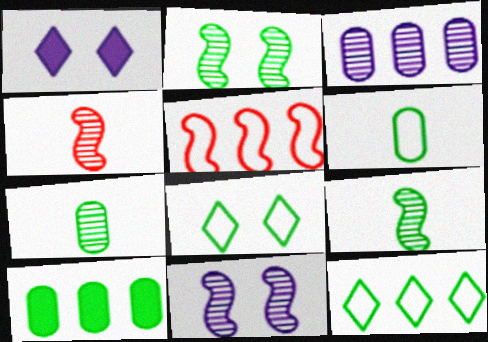[[1, 5, 7], 
[8, 9, 10]]